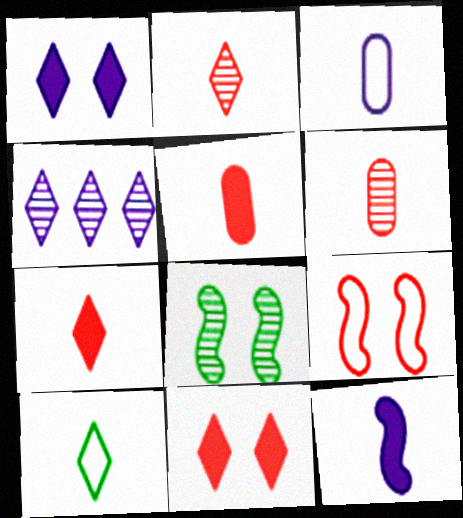[[4, 6, 8], 
[4, 10, 11], 
[6, 10, 12]]